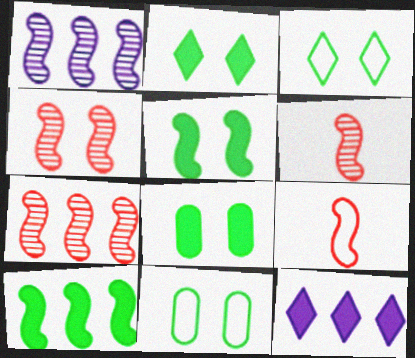[[1, 5, 9], 
[2, 5, 8], 
[4, 6, 7], 
[6, 11, 12]]